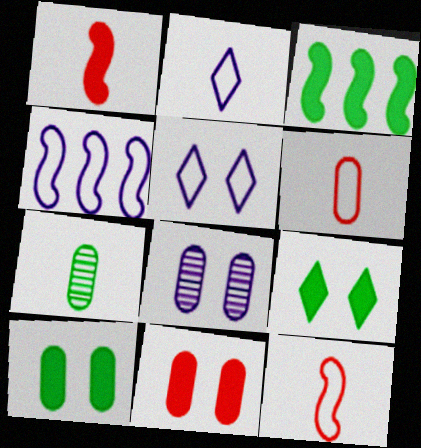[[1, 2, 7]]